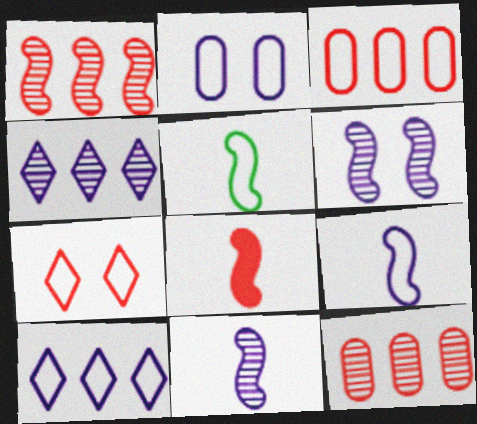[[2, 9, 10], 
[5, 8, 11], 
[7, 8, 12]]